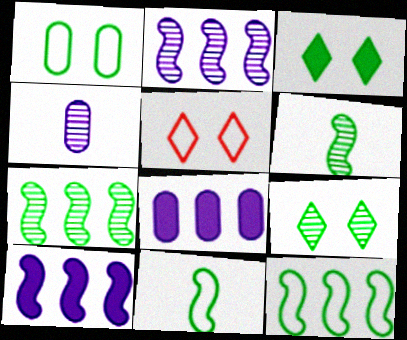[[5, 6, 8]]